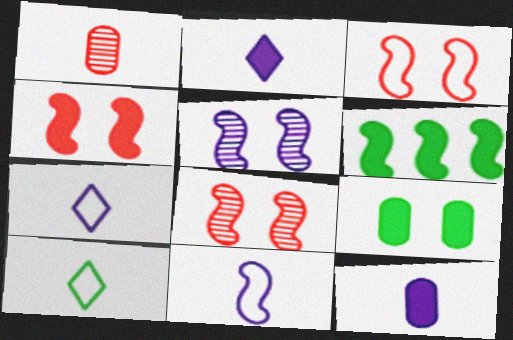[[3, 4, 8], 
[6, 8, 11]]